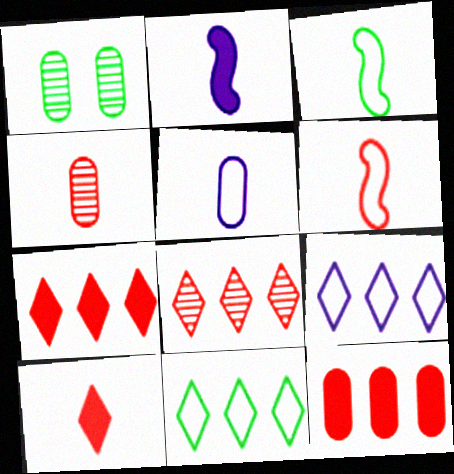[[1, 5, 12], 
[4, 6, 10]]